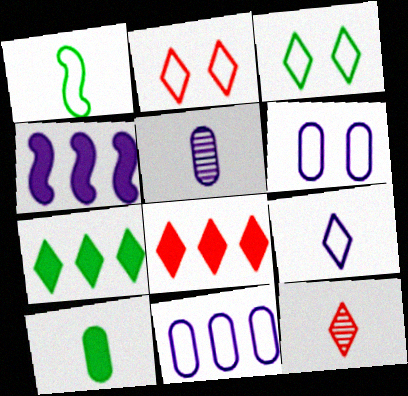[[1, 2, 11], 
[2, 8, 12]]